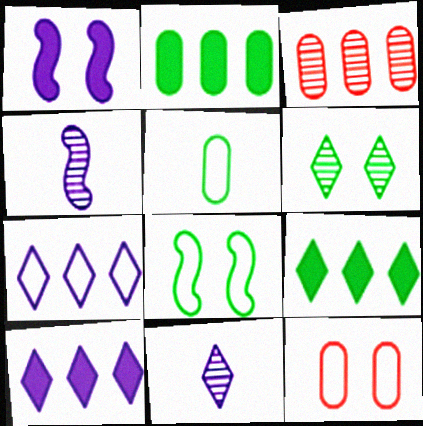[[1, 6, 12], 
[3, 4, 6], 
[4, 9, 12]]